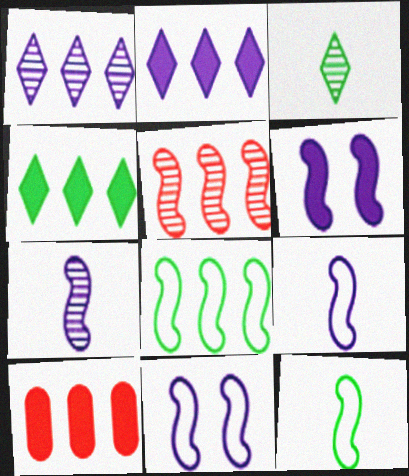[[1, 8, 10], 
[3, 10, 11], 
[5, 6, 12]]